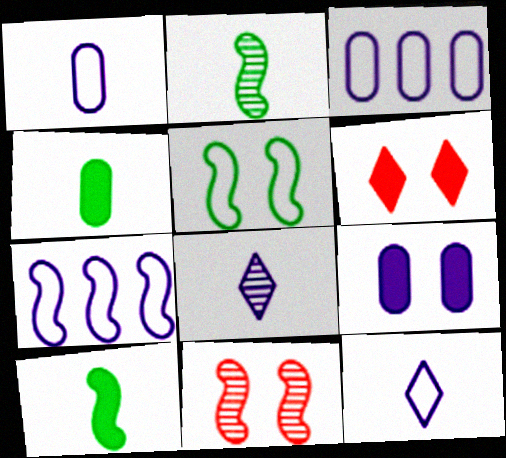[[2, 3, 6], 
[7, 8, 9], 
[7, 10, 11]]